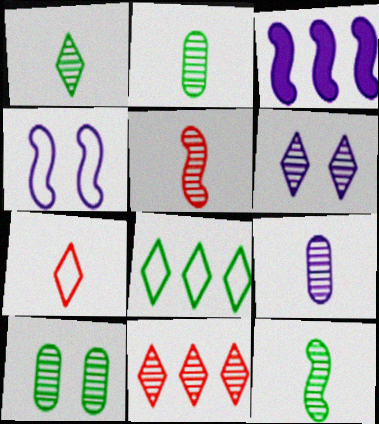[[1, 2, 12], 
[1, 5, 9], 
[1, 6, 11], 
[3, 7, 10]]